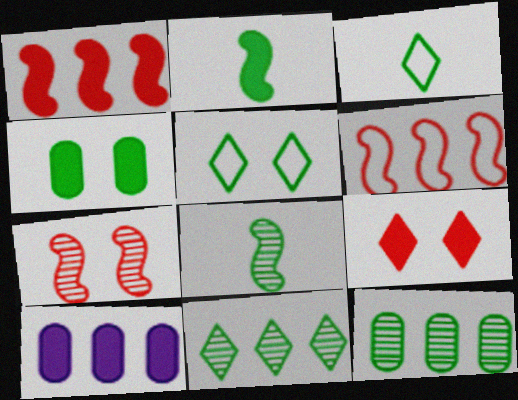[[2, 5, 12], 
[2, 9, 10], 
[3, 7, 10], 
[6, 10, 11]]